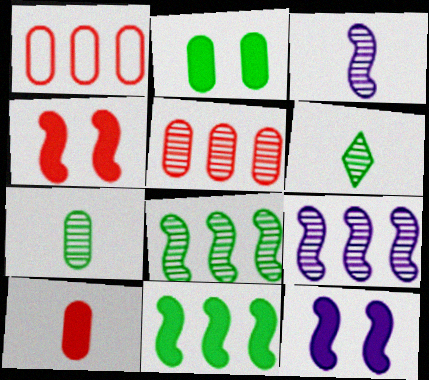[[1, 6, 12]]